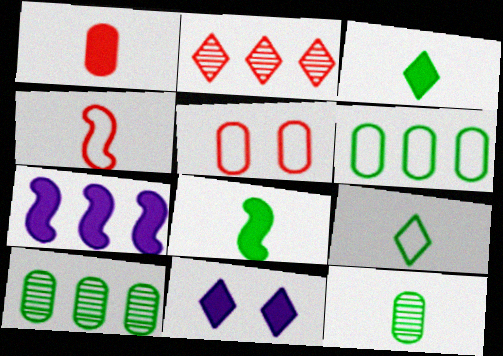[[2, 6, 7], 
[2, 9, 11], 
[4, 10, 11], 
[8, 9, 12]]